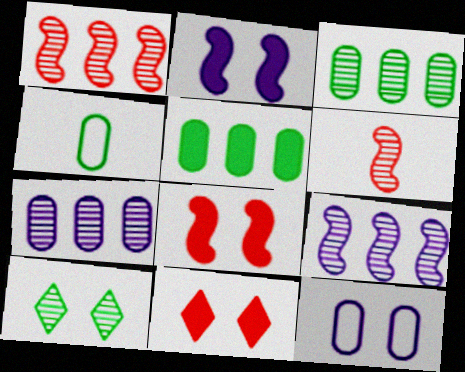[[4, 9, 11], 
[6, 7, 10], 
[8, 10, 12]]